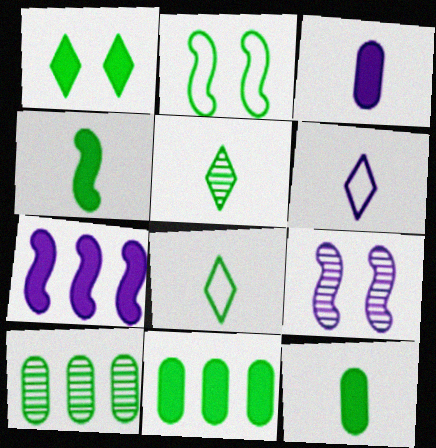[[1, 4, 11], 
[2, 5, 11]]